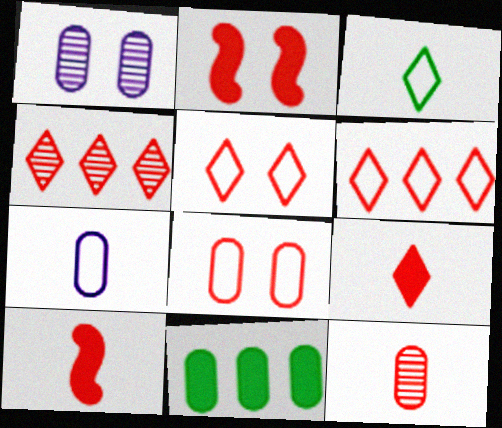[[2, 6, 12], 
[4, 5, 9], 
[4, 8, 10]]